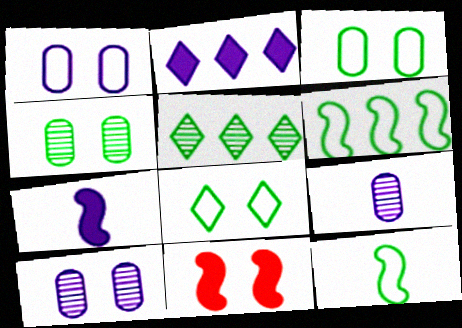[[8, 10, 11]]